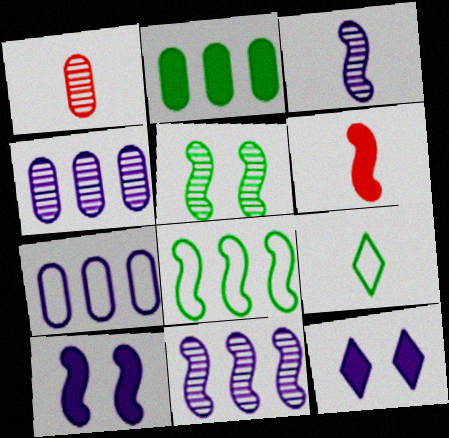[[1, 8, 12], 
[2, 5, 9], 
[2, 6, 12], 
[3, 7, 12]]